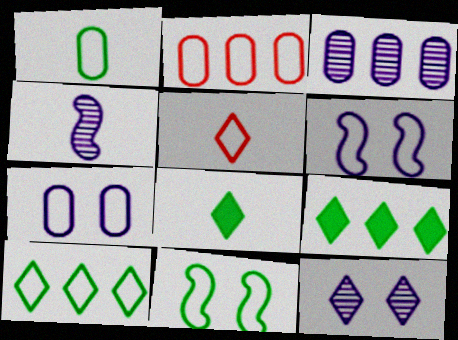[[1, 2, 7], 
[1, 10, 11], 
[3, 4, 12], 
[5, 9, 12]]